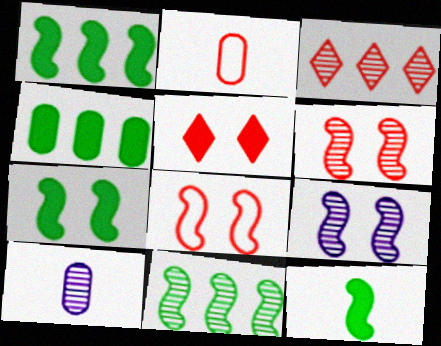[[1, 7, 12], 
[7, 8, 9]]